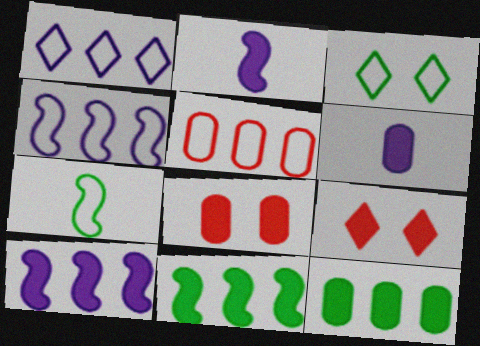[[2, 9, 12], 
[6, 8, 12], 
[6, 9, 11]]